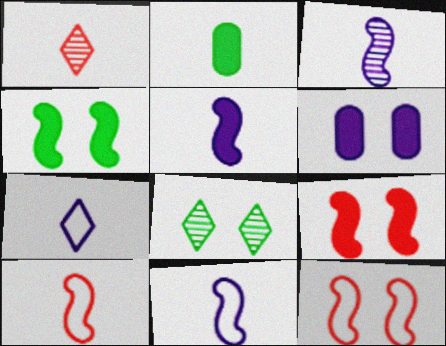[[1, 2, 11], 
[3, 5, 11], 
[6, 8, 12]]